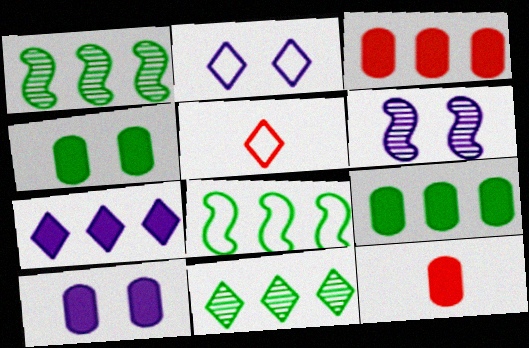[[1, 2, 12], 
[1, 5, 10], 
[2, 6, 10], 
[5, 6, 9], 
[8, 9, 11], 
[9, 10, 12]]